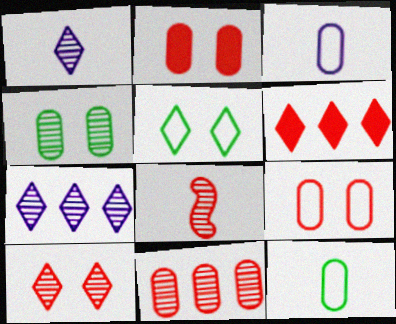[[1, 5, 6], 
[4, 7, 8], 
[6, 8, 9], 
[8, 10, 11]]